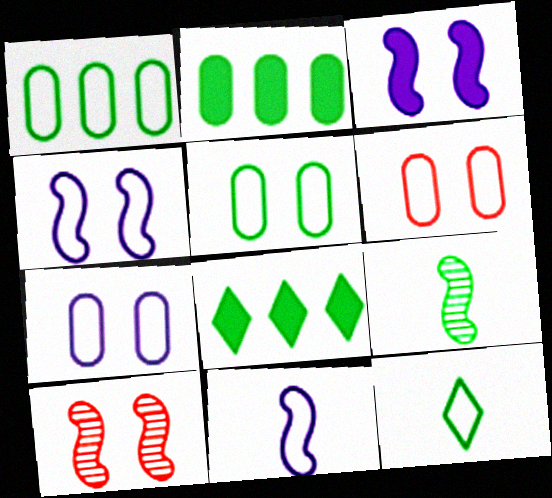[[5, 6, 7], 
[5, 8, 9]]